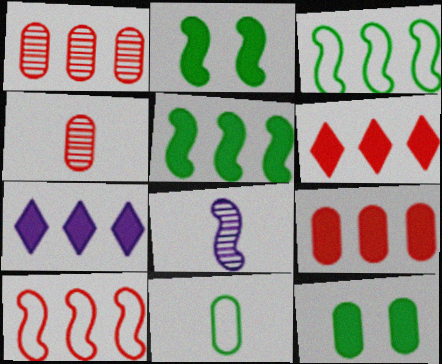[[1, 3, 7], 
[1, 6, 10], 
[2, 8, 10], 
[5, 7, 9]]